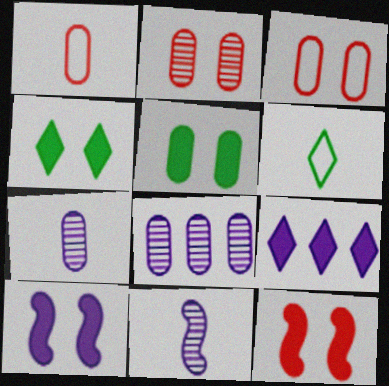[[1, 5, 8], 
[6, 8, 12]]